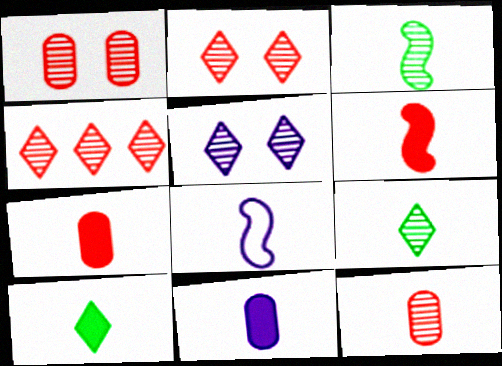[[3, 6, 8], 
[4, 5, 9], 
[6, 10, 11], 
[7, 8, 9], 
[8, 10, 12]]